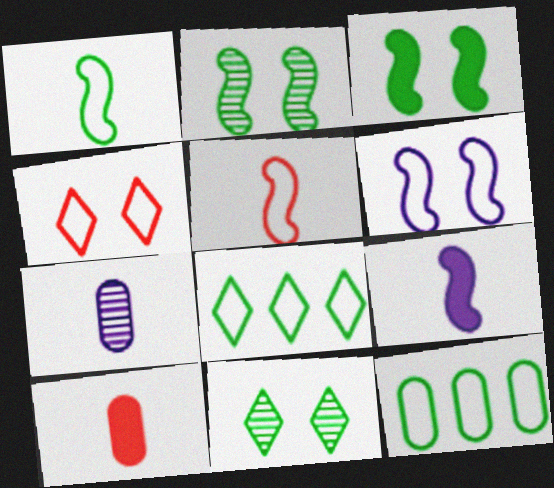[]